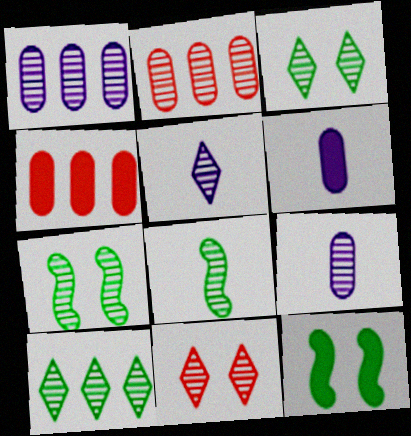[[1, 8, 11], 
[2, 5, 7], 
[5, 10, 11]]